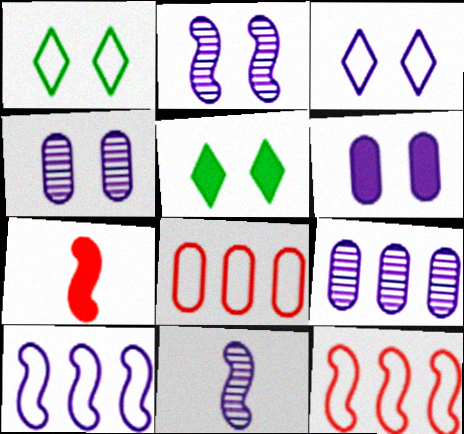[[1, 7, 9], 
[2, 3, 6], 
[5, 8, 11]]